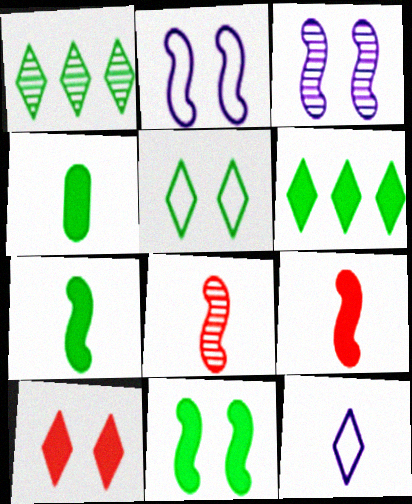[[1, 10, 12], 
[4, 6, 11], 
[4, 8, 12]]